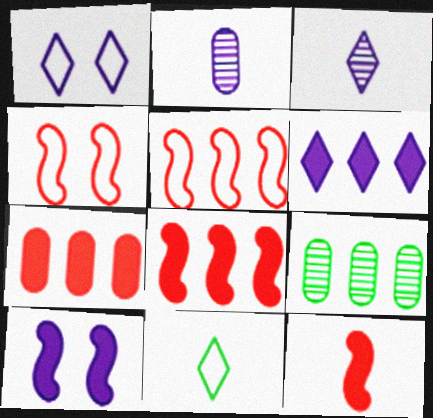[[1, 3, 6], 
[1, 9, 12], 
[2, 11, 12], 
[5, 6, 9]]